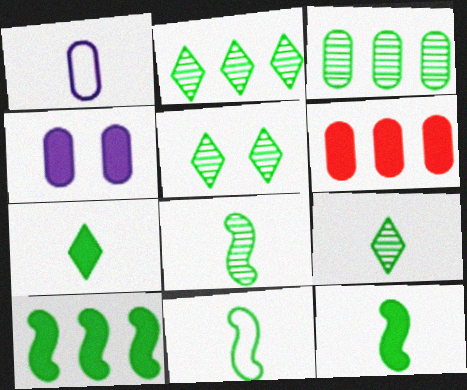[[2, 5, 9], 
[3, 5, 8], 
[8, 11, 12]]